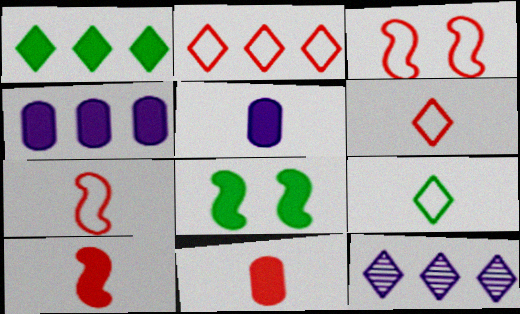[[1, 2, 12]]